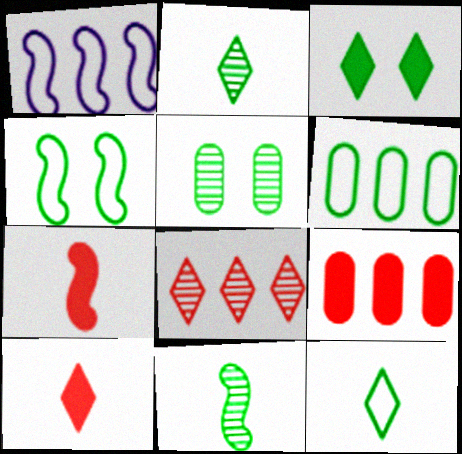[[1, 5, 10], 
[3, 4, 5], 
[3, 6, 11], 
[4, 6, 12]]